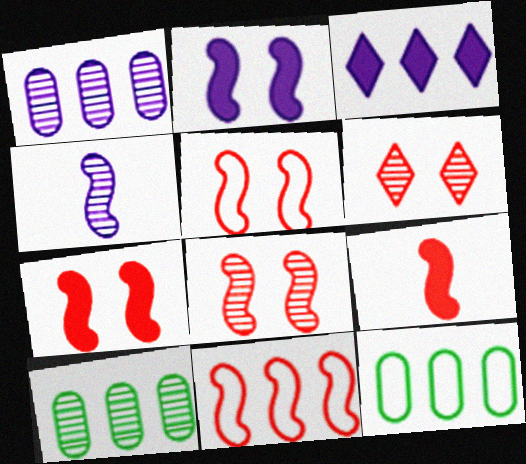[[3, 10, 11], 
[4, 6, 10], 
[5, 7, 8], 
[8, 9, 11]]